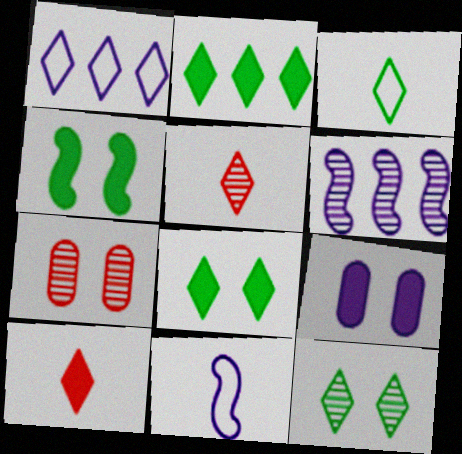[[1, 5, 8], 
[1, 10, 12], 
[2, 3, 12], 
[2, 7, 11]]